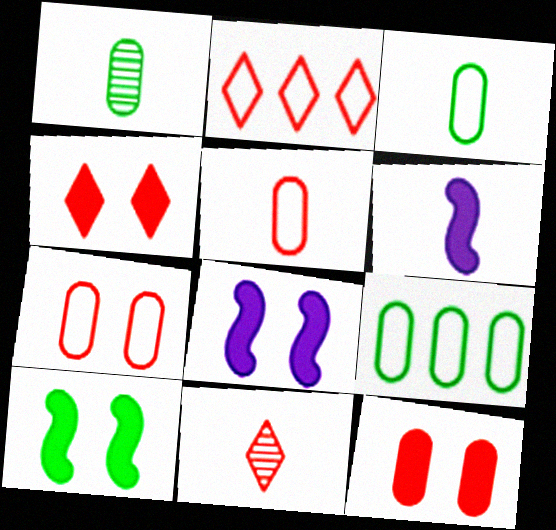[[1, 2, 8], 
[2, 4, 11], 
[3, 6, 11], 
[8, 9, 11]]